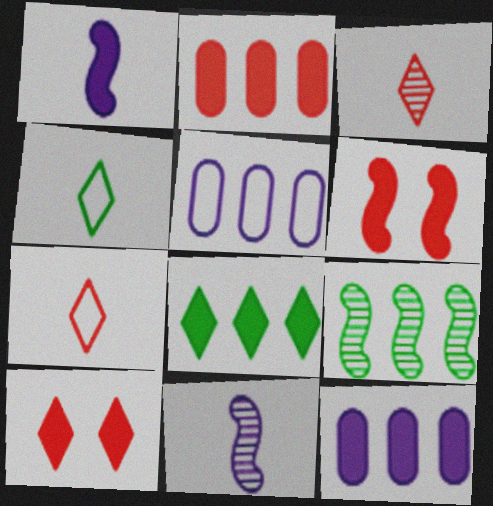[]